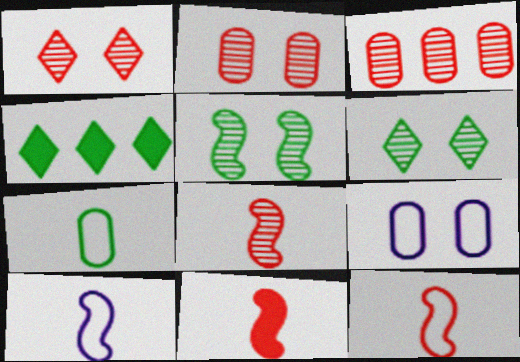[[1, 3, 8], 
[2, 4, 10], 
[4, 5, 7], 
[4, 8, 9], 
[8, 11, 12]]